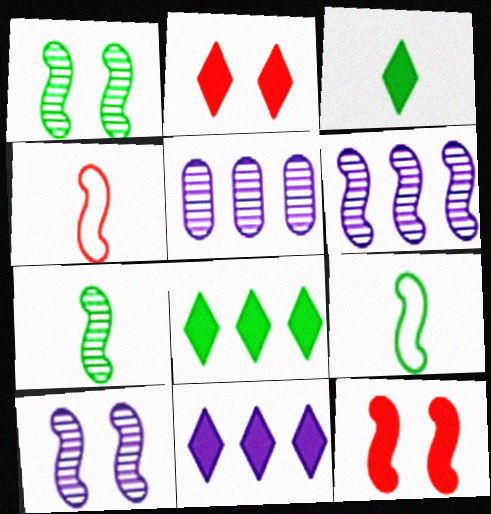[[2, 3, 11], 
[2, 5, 9], 
[6, 9, 12]]